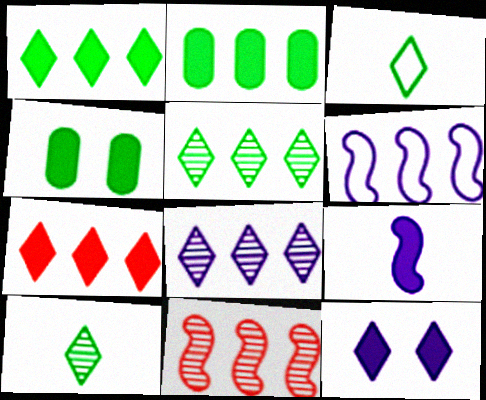[[4, 7, 9]]